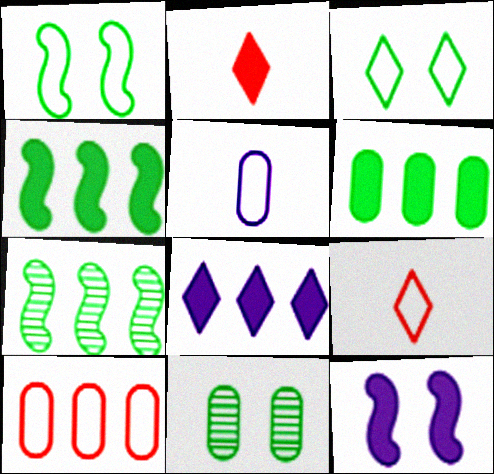[[2, 6, 12], 
[7, 8, 10]]